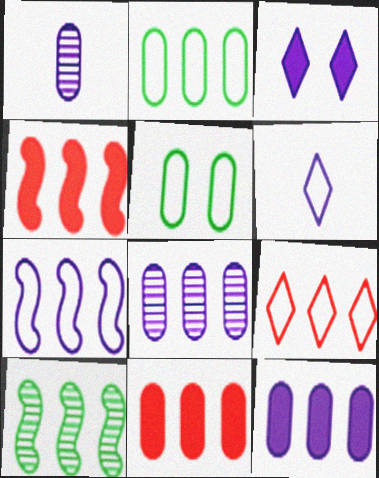[[1, 3, 7], 
[1, 5, 11], 
[2, 7, 9], 
[2, 8, 11], 
[4, 7, 10], 
[9, 10, 12]]